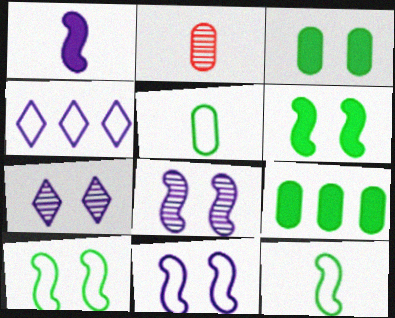[[2, 4, 6]]